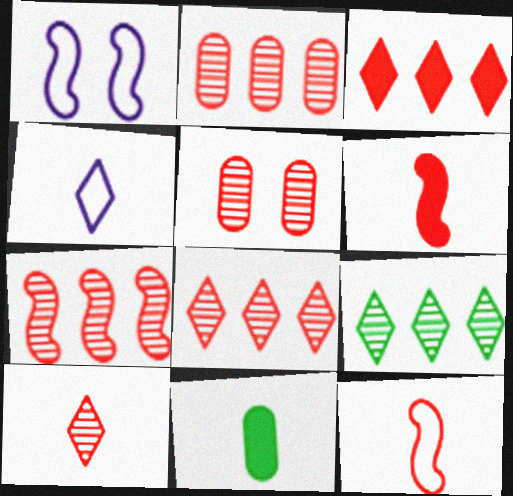[[1, 8, 11], 
[2, 7, 8], 
[3, 5, 12], 
[5, 7, 10]]